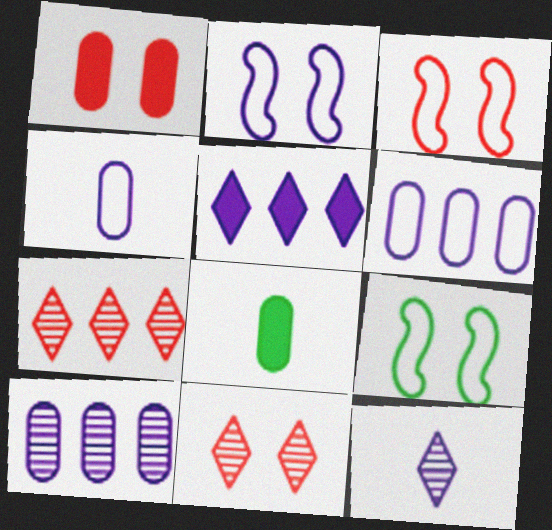[[1, 3, 11], 
[2, 3, 9], 
[2, 7, 8]]